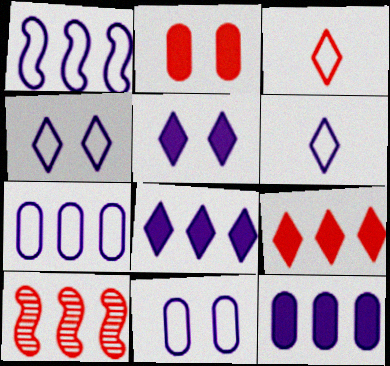[[1, 6, 11], 
[2, 3, 10]]